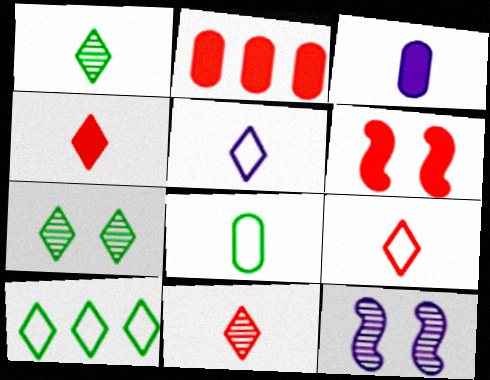[[1, 4, 5], 
[2, 4, 6], 
[4, 9, 11]]